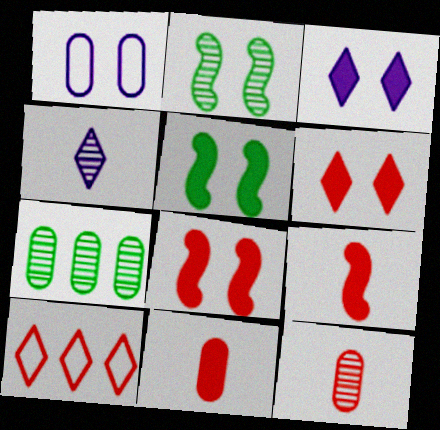[[1, 2, 6], 
[1, 7, 11], 
[8, 10, 12]]